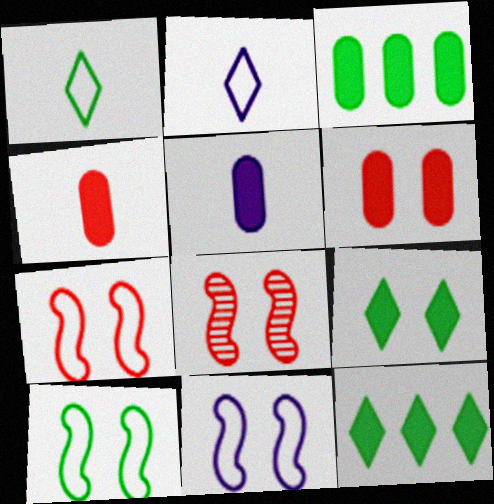[[2, 3, 8], 
[3, 5, 6], 
[7, 10, 11]]